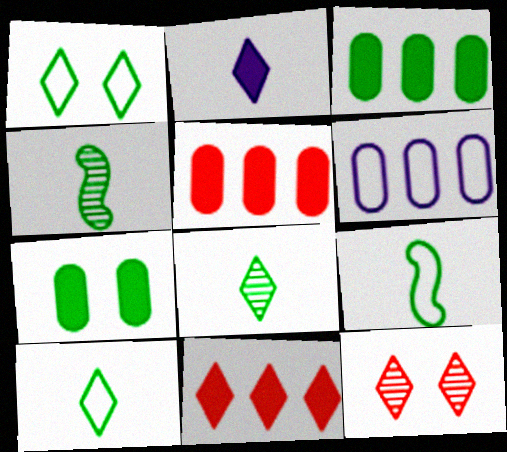[[1, 3, 4]]